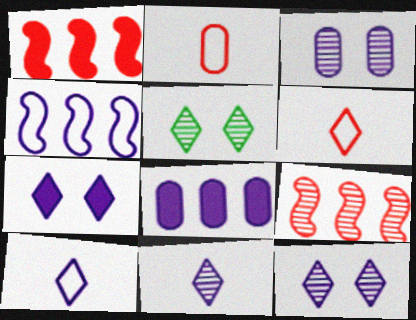[]